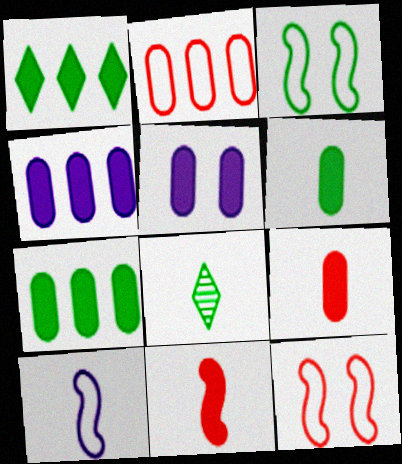[[1, 5, 11], 
[3, 7, 8], 
[4, 8, 12], 
[5, 7, 9], 
[8, 9, 10]]